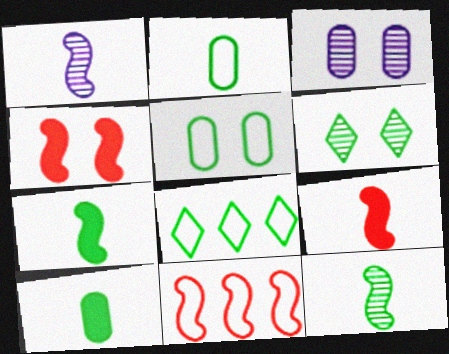[[3, 8, 9]]